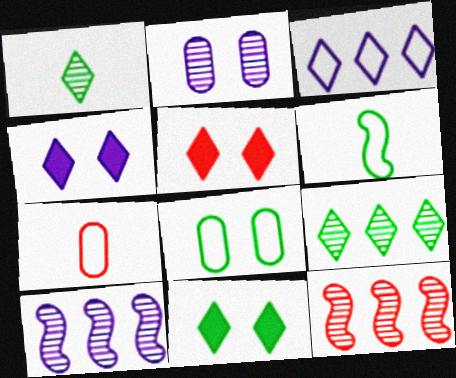[[1, 2, 12], 
[1, 3, 5], 
[4, 5, 11], 
[5, 7, 12], 
[7, 10, 11]]